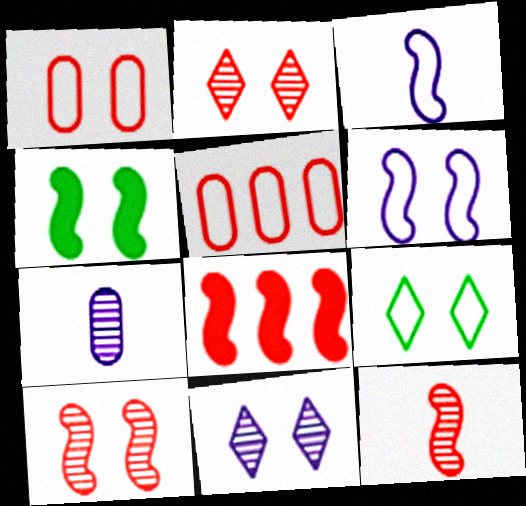[[1, 4, 11], 
[1, 6, 9], 
[3, 5, 9], 
[4, 6, 10], 
[7, 8, 9]]